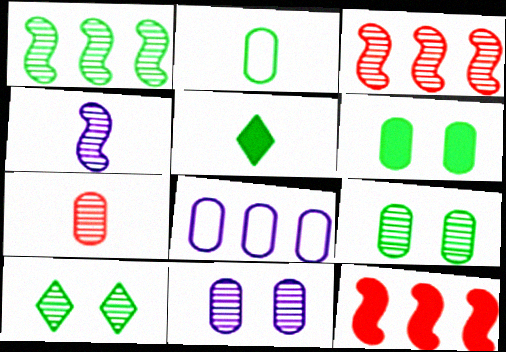[[6, 7, 8]]